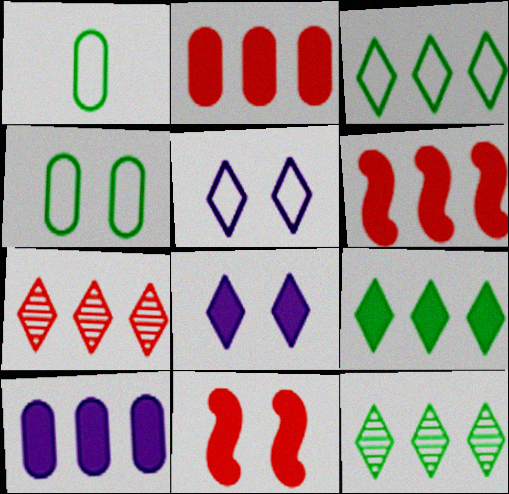[[3, 9, 12], 
[6, 9, 10]]